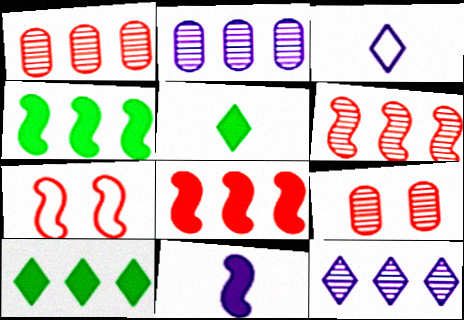[[2, 5, 7], 
[3, 4, 9]]